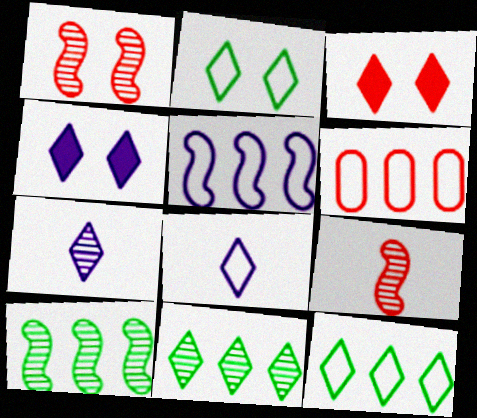[[3, 6, 9], 
[3, 7, 12], 
[3, 8, 11], 
[5, 6, 12]]